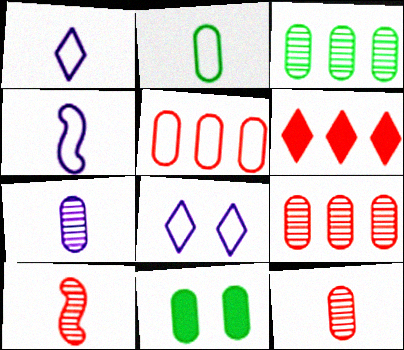[[2, 3, 11], 
[5, 7, 11]]